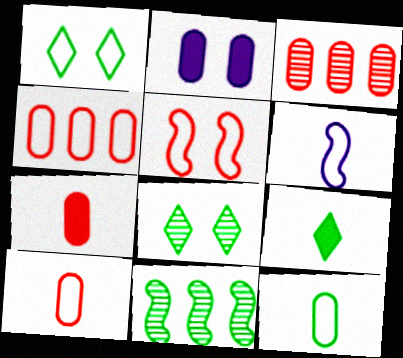[[1, 4, 6], 
[2, 3, 12], 
[2, 5, 8]]